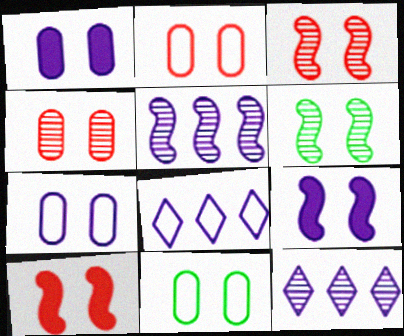[[1, 4, 11], 
[2, 7, 11]]